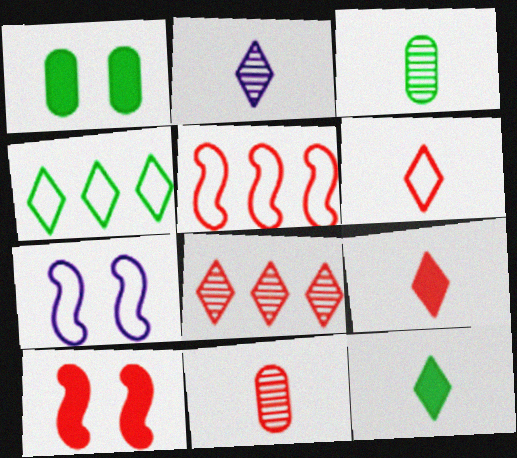[[1, 2, 5], 
[2, 6, 12]]